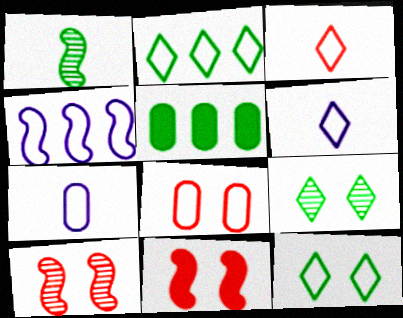[[1, 4, 11], 
[1, 5, 12], 
[5, 6, 10]]